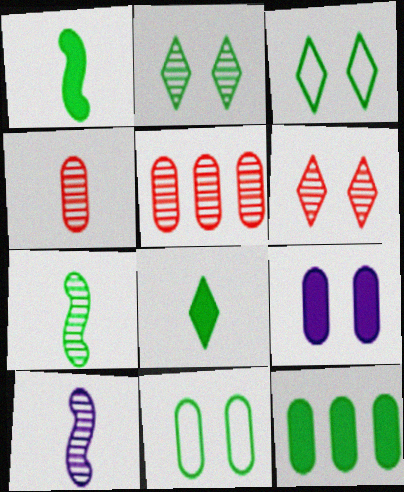[[2, 5, 10], 
[3, 7, 12]]